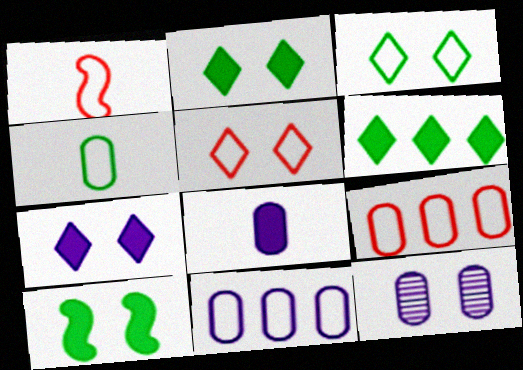[[1, 3, 11], 
[1, 5, 9], 
[1, 6, 12], 
[5, 10, 12], 
[8, 11, 12]]